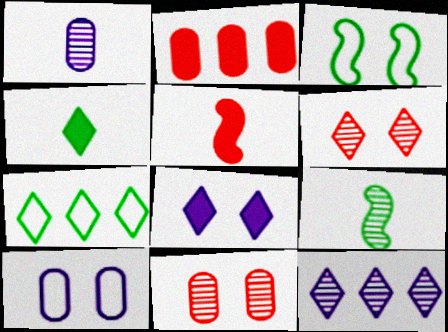[[3, 8, 11], 
[9, 11, 12]]